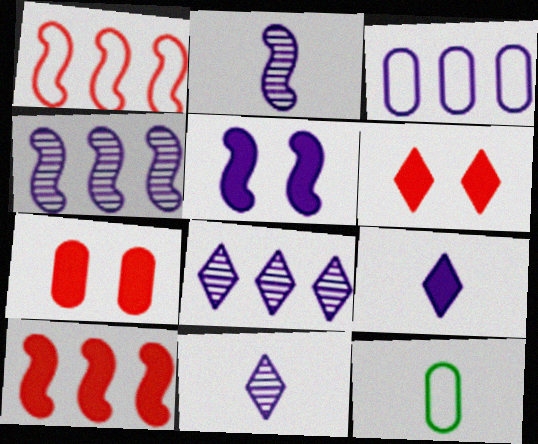[[3, 5, 11], 
[4, 6, 12]]